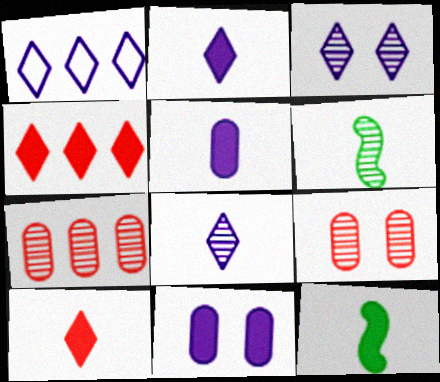[[1, 2, 3], 
[1, 9, 12], 
[3, 6, 7], 
[4, 11, 12], 
[5, 10, 12]]